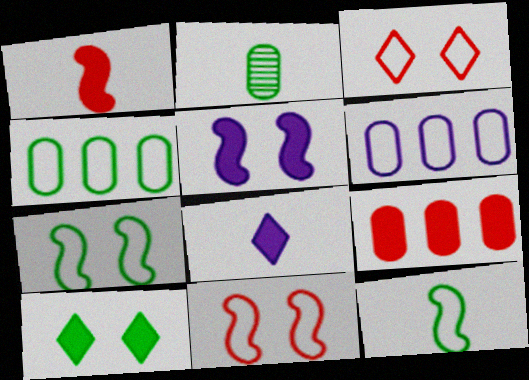[[3, 6, 12]]